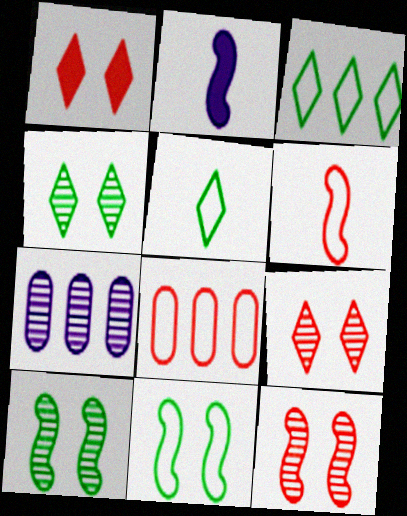[[2, 4, 8]]